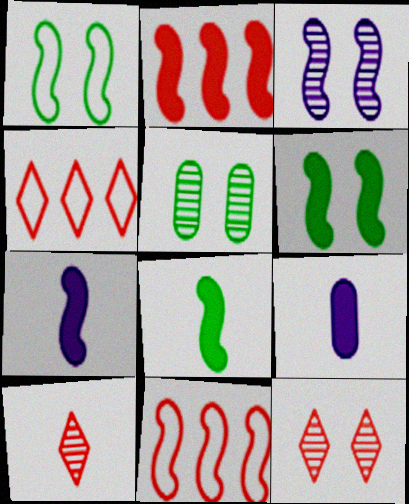[[2, 6, 7], 
[3, 5, 12], 
[3, 8, 11], 
[4, 5, 7]]